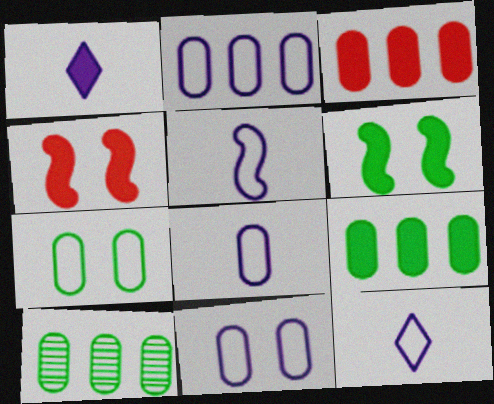[[1, 3, 6], 
[1, 4, 9], 
[2, 3, 10], 
[2, 8, 11], 
[4, 10, 12], 
[5, 8, 12]]